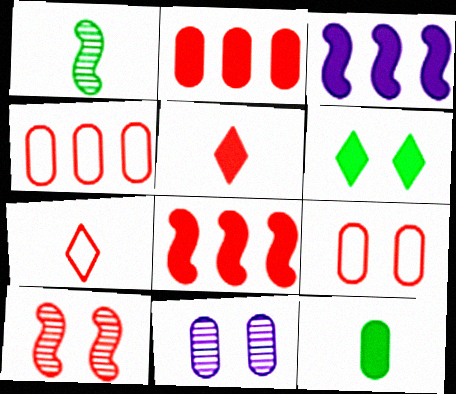[[2, 7, 10], 
[4, 5, 10], 
[4, 11, 12]]